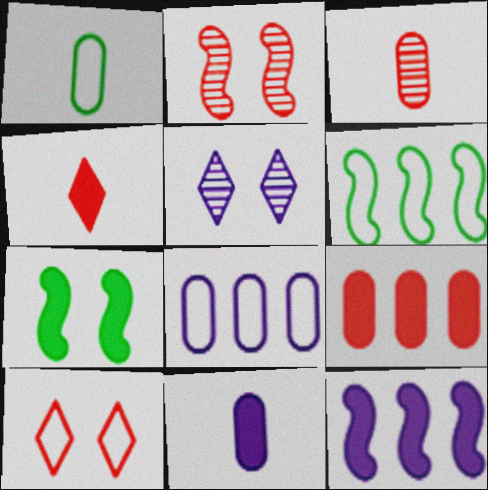[[1, 3, 11]]